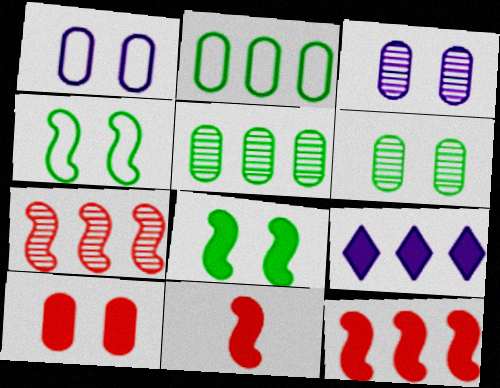[[1, 6, 10], 
[2, 7, 9]]